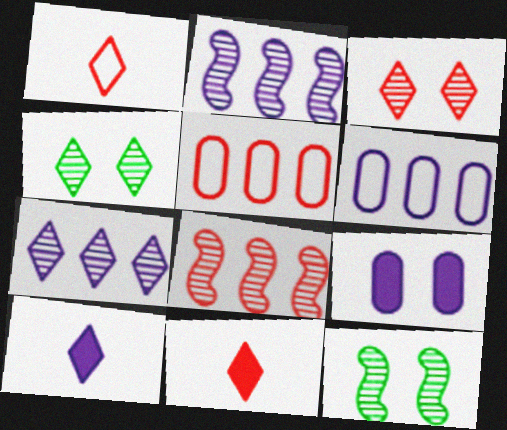[[5, 10, 12], 
[6, 11, 12]]